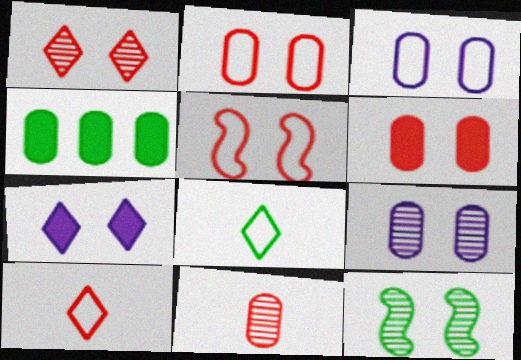[[1, 5, 6], 
[1, 9, 12], 
[2, 7, 12], 
[3, 4, 11], 
[4, 8, 12]]